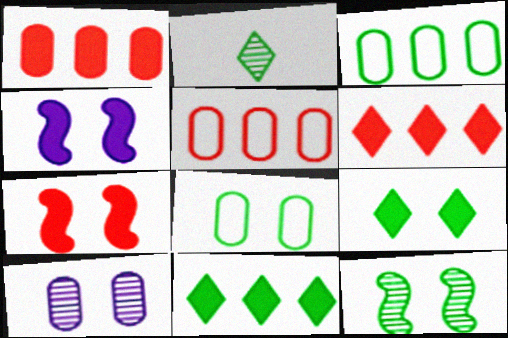[[2, 4, 5], 
[8, 9, 12]]